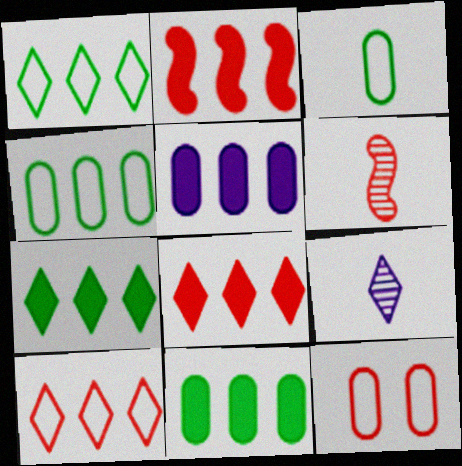[[2, 5, 7], 
[6, 8, 12]]